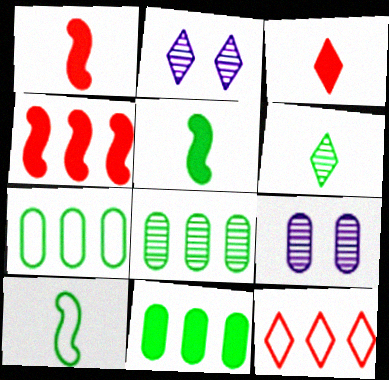[[1, 2, 7], 
[5, 9, 12], 
[7, 8, 11]]